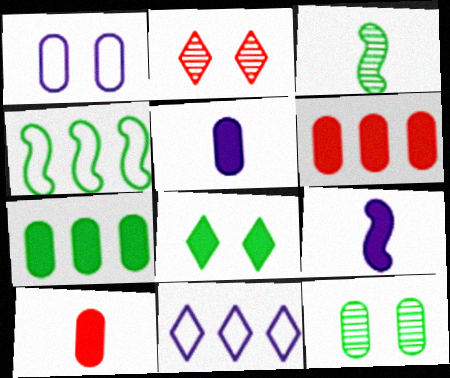[[2, 4, 5], 
[6, 8, 9]]